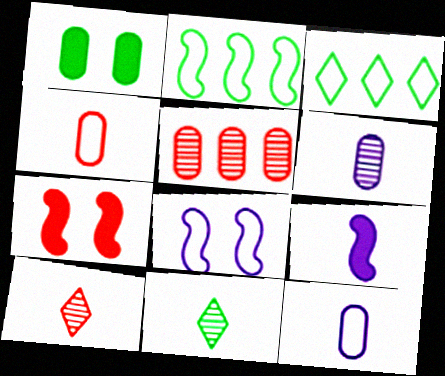[[1, 2, 11], 
[1, 5, 12], 
[3, 4, 8], 
[3, 6, 7], 
[4, 9, 11]]